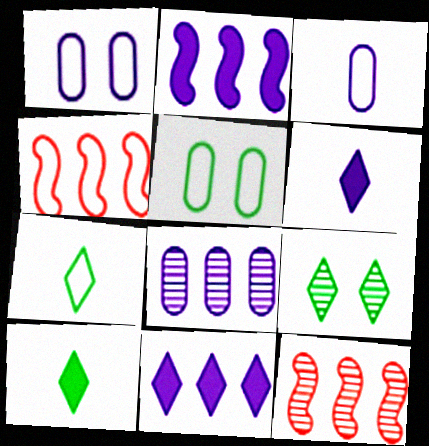[[1, 4, 7], 
[1, 10, 12], 
[5, 6, 12]]